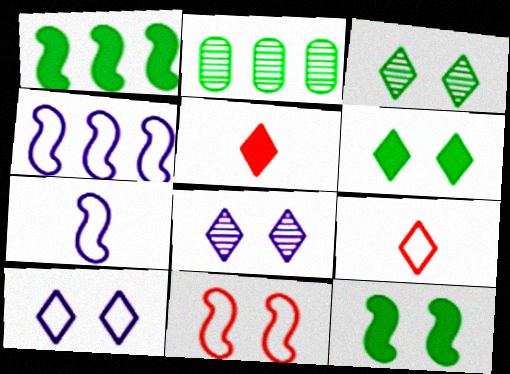[]